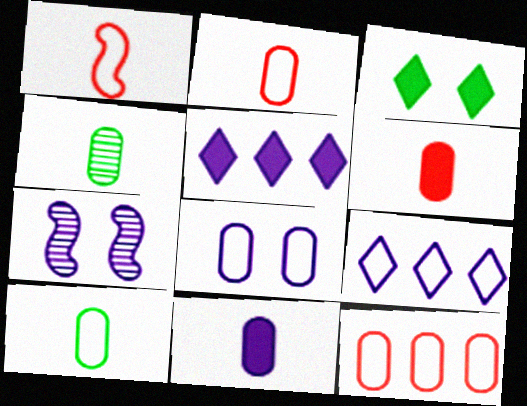[[2, 4, 11], 
[7, 9, 11], 
[8, 10, 12]]